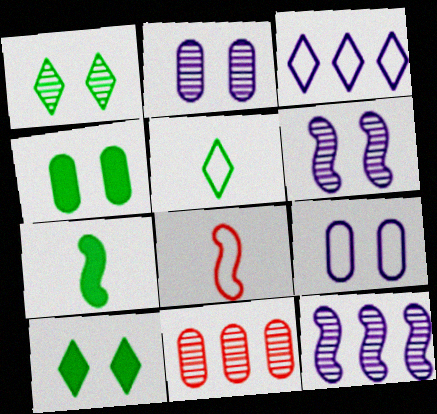[]